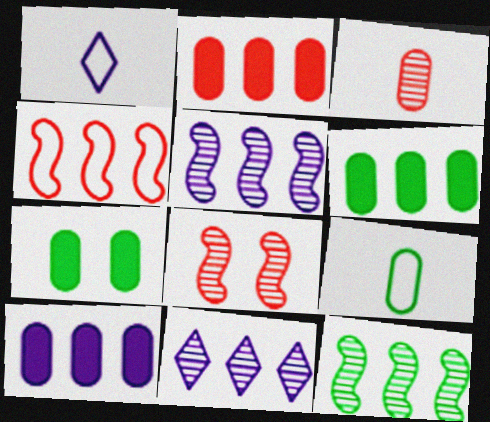[[1, 6, 8], 
[2, 6, 10], 
[4, 6, 11]]